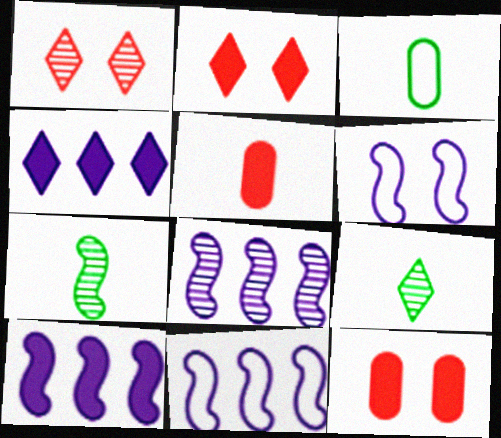[[1, 3, 10], 
[2, 3, 8], 
[8, 10, 11], 
[9, 11, 12]]